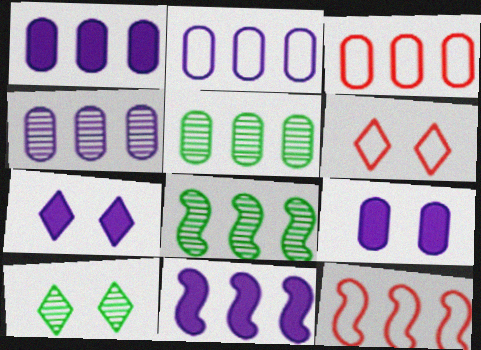[[1, 2, 4], 
[1, 3, 5], 
[6, 7, 10], 
[8, 11, 12]]